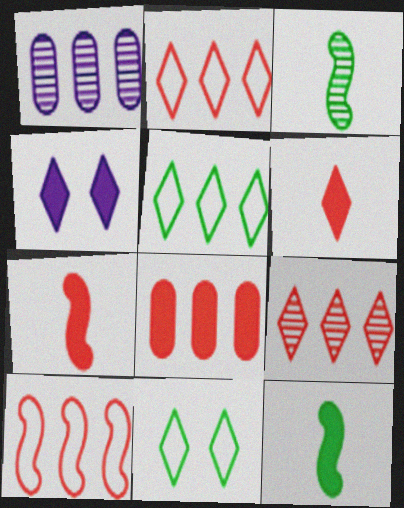[[1, 7, 11], 
[4, 8, 12], 
[8, 9, 10]]